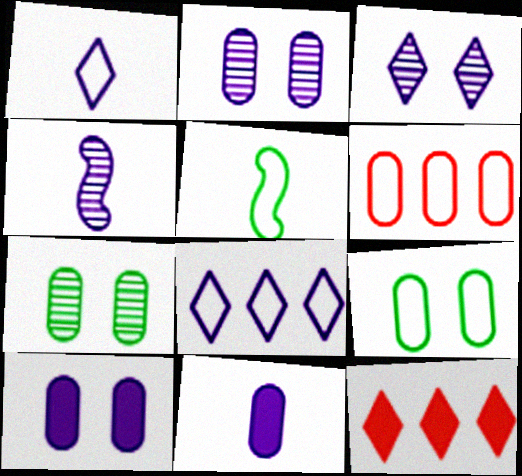[[1, 4, 11], 
[2, 5, 12], 
[4, 8, 10], 
[4, 9, 12], 
[6, 7, 11]]